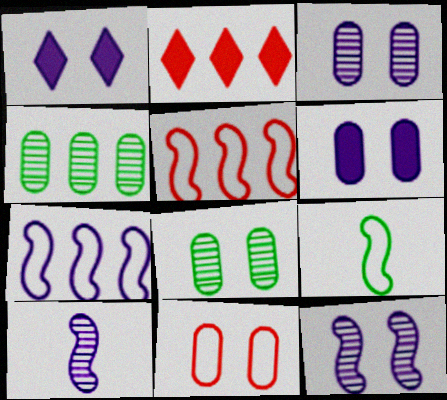[[2, 3, 9], 
[2, 4, 7], 
[6, 8, 11]]